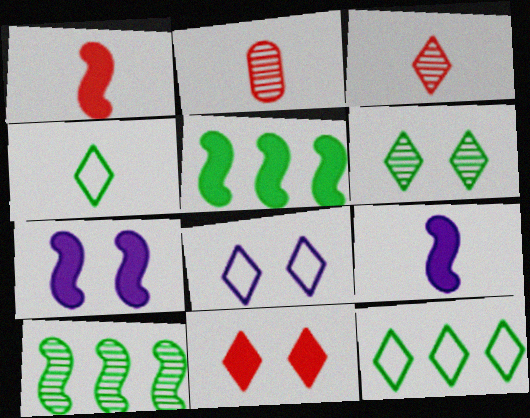[[1, 5, 7], 
[2, 4, 9], 
[2, 5, 8], 
[2, 7, 12], 
[6, 8, 11]]